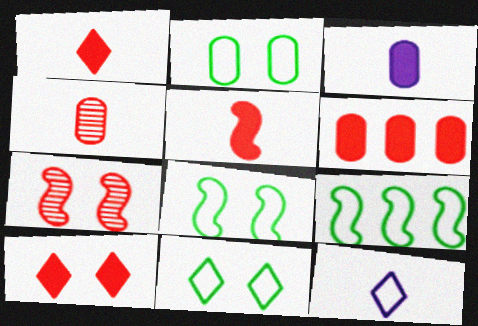[[2, 8, 11], 
[5, 6, 10]]